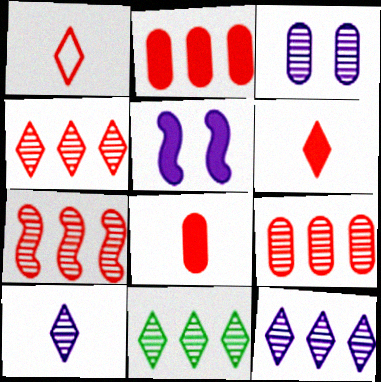[[4, 7, 9], 
[4, 11, 12]]